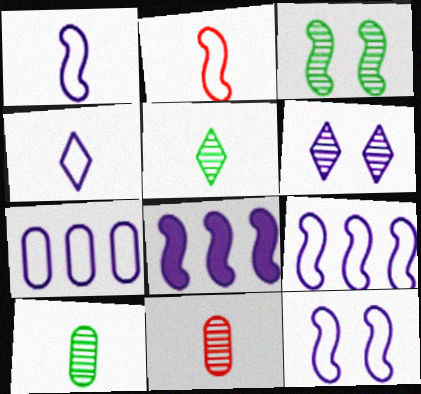[[1, 9, 12], 
[2, 3, 8], 
[4, 7, 12]]